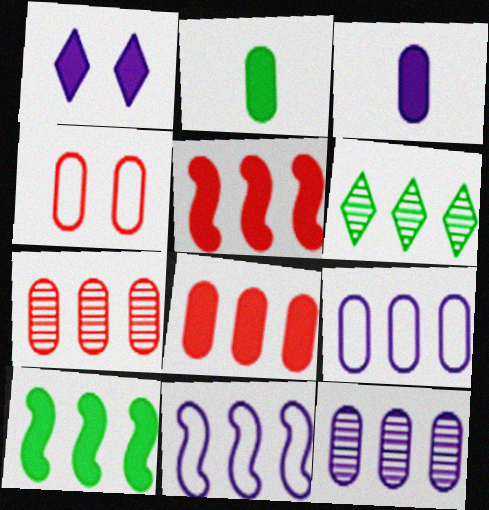[[1, 2, 5], 
[2, 4, 12], 
[5, 6, 9], 
[6, 8, 11]]